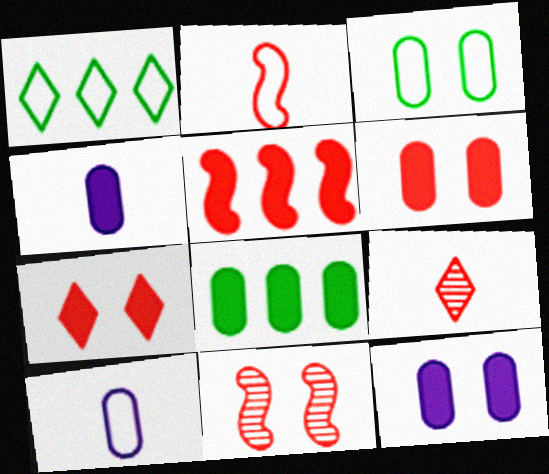[[1, 4, 11], 
[2, 5, 11], 
[4, 6, 8]]